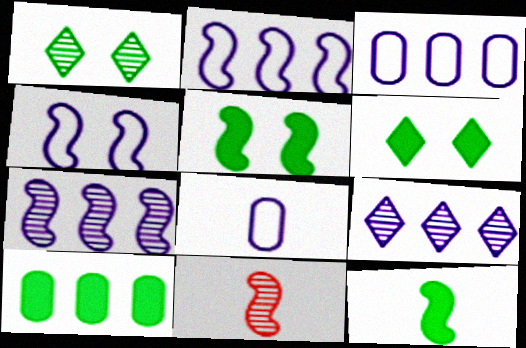[[2, 5, 11], 
[3, 6, 11], 
[6, 10, 12]]